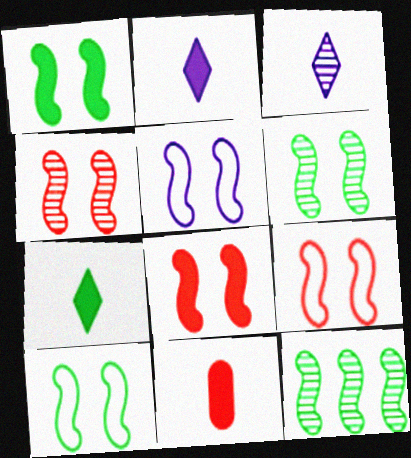[[1, 4, 5], 
[1, 6, 10], 
[4, 8, 9], 
[5, 6, 8], 
[5, 9, 10]]